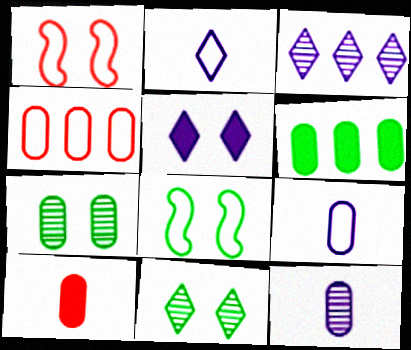[[1, 5, 7], 
[2, 3, 5], 
[2, 4, 8], 
[3, 8, 10]]